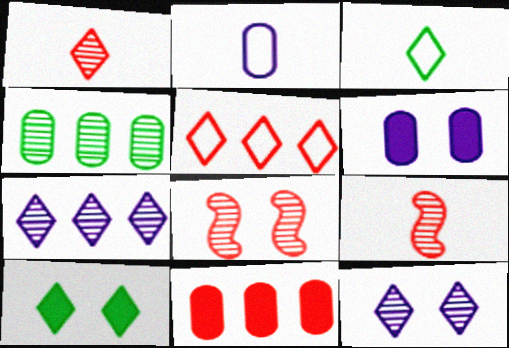[[4, 9, 12]]